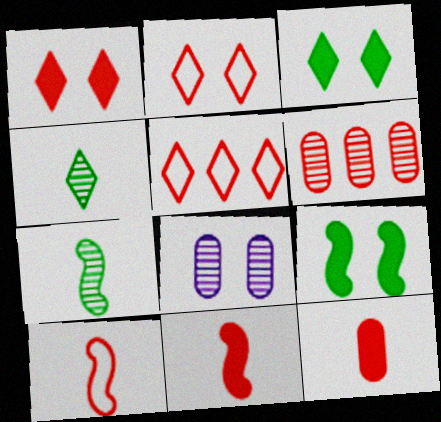[[1, 6, 10], 
[2, 6, 11], 
[2, 8, 9]]